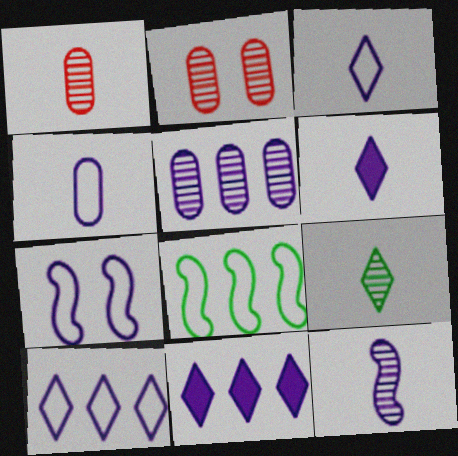[[1, 9, 12], 
[2, 6, 8], 
[4, 6, 12], 
[4, 7, 10], 
[5, 6, 7]]